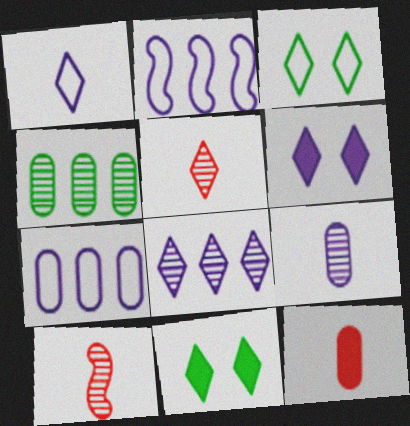[[1, 6, 8], 
[2, 6, 9], 
[7, 10, 11]]